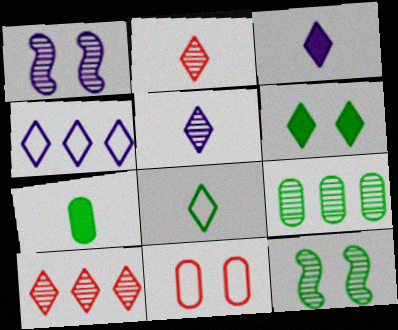[[1, 2, 9], 
[1, 6, 11], 
[2, 3, 8], 
[2, 4, 6]]